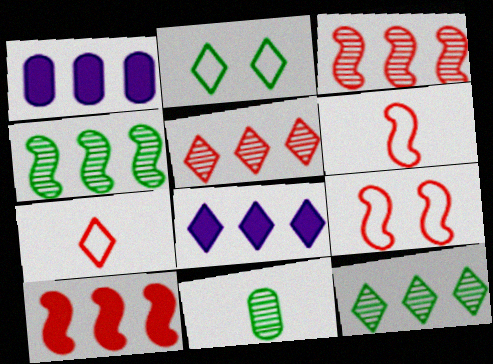[[8, 9, 11]]